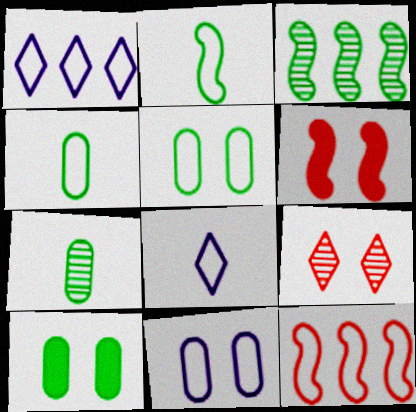[[1, 6, 7], 
[5, 8, 12]]